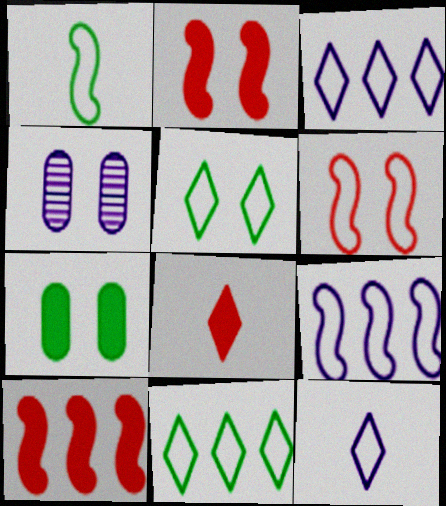[[1, 6, 9], 
[2, 4, 5]]